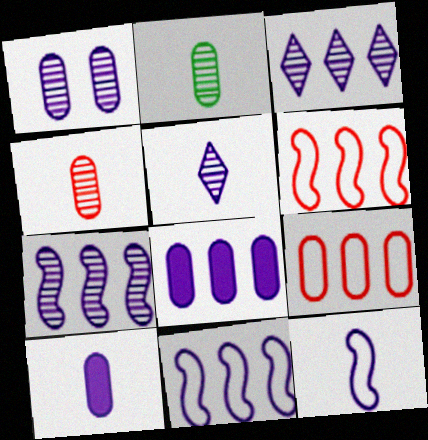[[1, 5, 7], 
[3, 8, 11], 
[5, 10, 12]]